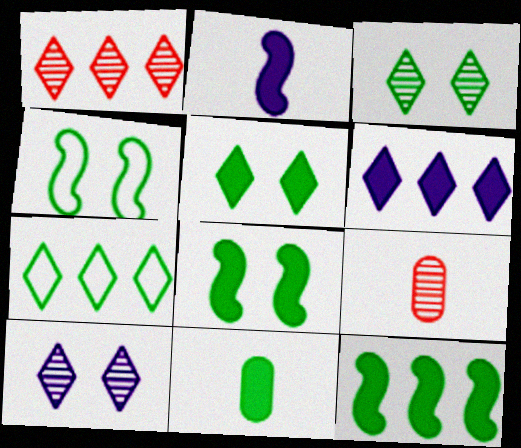[[1, 6, 7], 
[4, 6, 9], 
[5, 11, 12]]